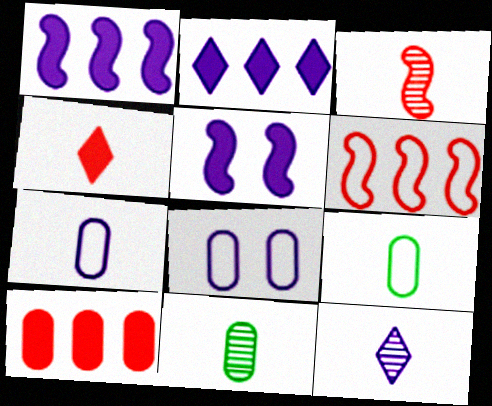[[1, 8, 12], 
[3, 11, 12], 
[8, 10, 11]]